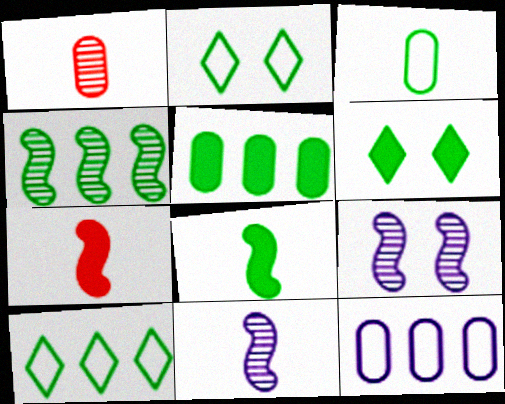[[3, 4, 6], 
[4, 5, 10], 
[5, 6, 8]]